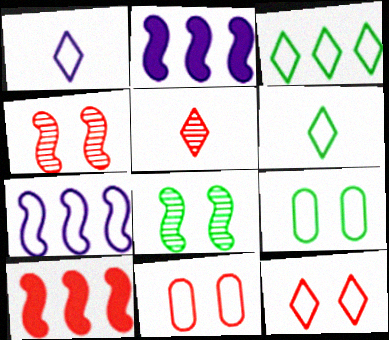[[1, 3, 12], 
[2, 5, 9], 
[5, 10, 11], 
[6, 7, 11]]